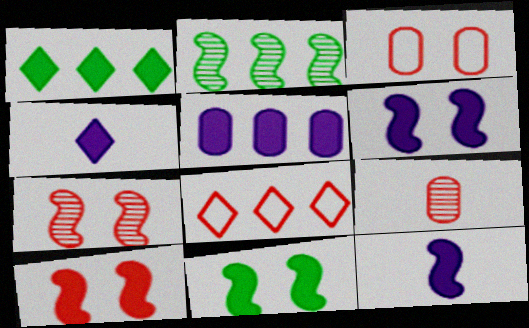[[2, 3, 4], 
[2, 5, 8], 
[4, 5, 6], 
[6, 10, 11], 
[8, 9, 10]]